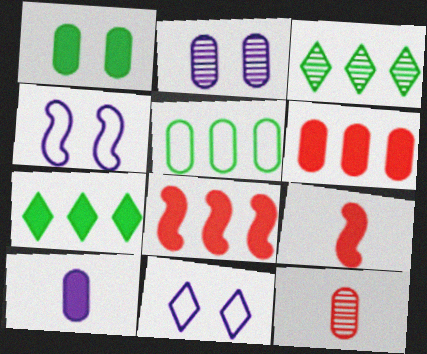[[1, 6, 10], 
[4, 7, 12]]